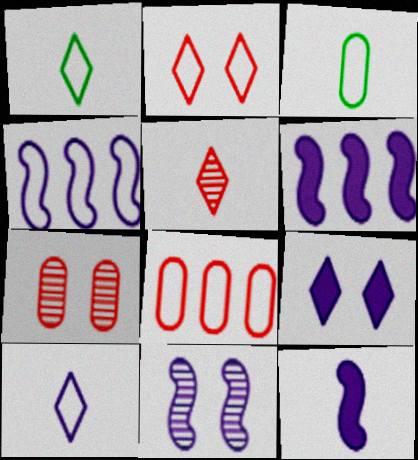[[1, 6, 7], 
[2, 3, 4], 
[3, 5, 12], 
[4, 11, 12]]